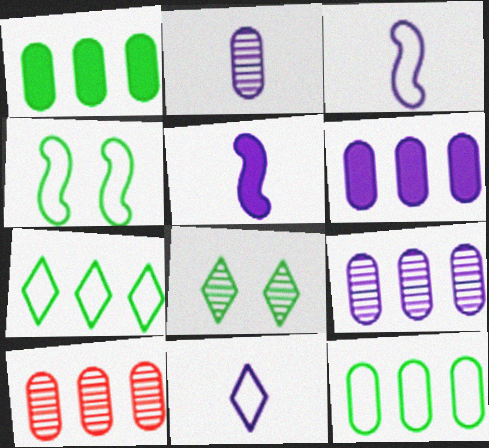[[2, 5, 11], 
[6, 10, 12]]